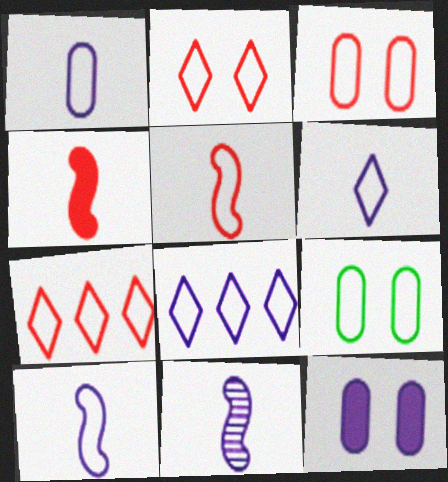[[1, 6, 10], 
[3, 5, 7], 
[5, 8, 9], 
[7, 9, 10], 
[8, 11, 12]]